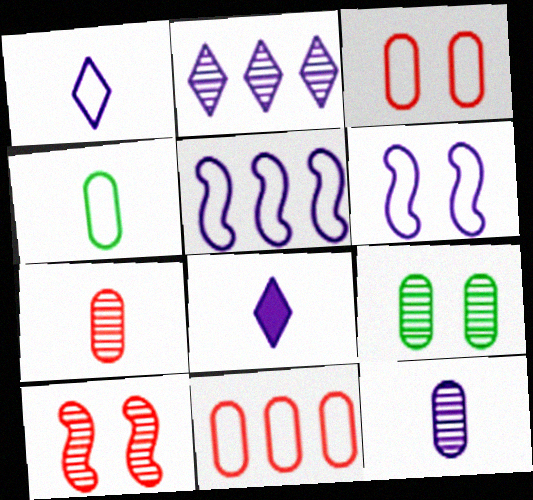[]